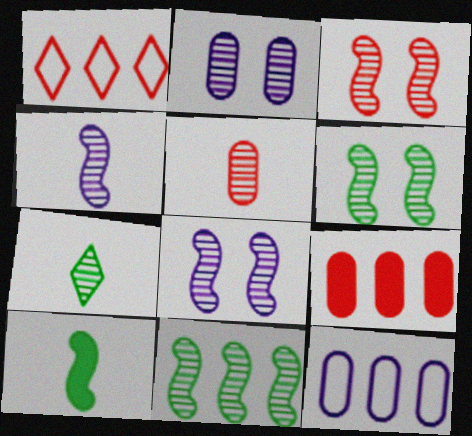[[1, 2, 10], 
[3, 4, 11], 
[3, 6, 8], 
[4, 5, 7]]